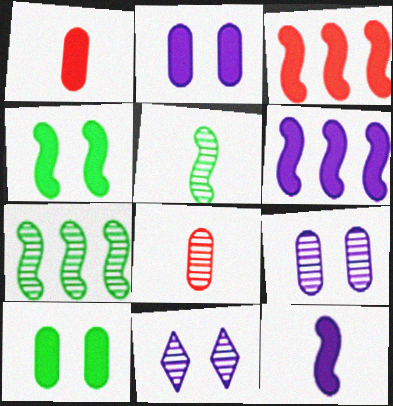[[3, 4, 12], 
[7, 8, 11]]